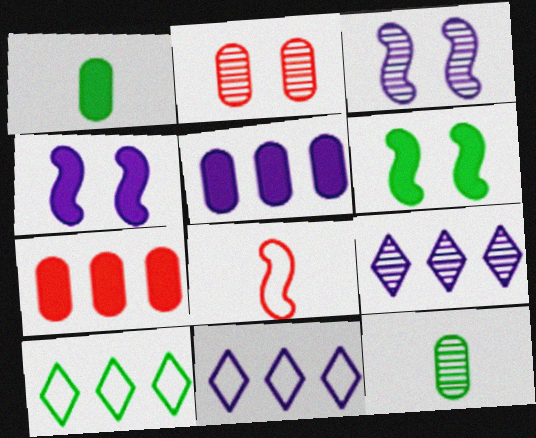[[6, 10, 12]]